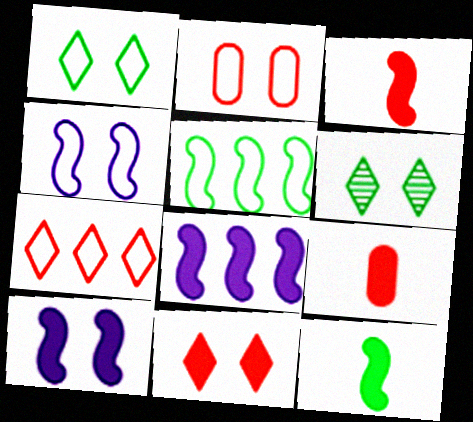[[1, 2, 4], 
[2, 6, 10]]